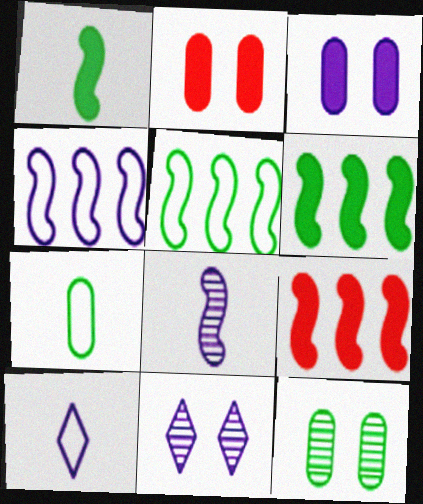[[7, 9, 11], 
[9, 10, 12]]